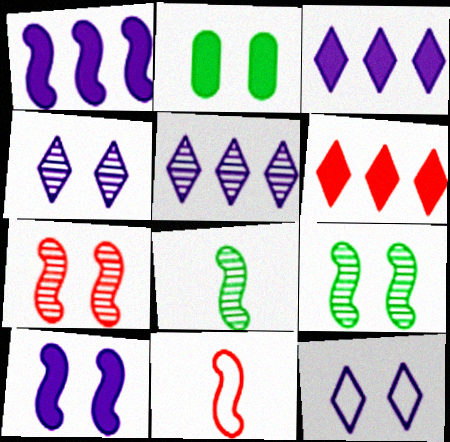[[1, 9, 11], 
[2, 5, 11], 
[2, 7, 12]]